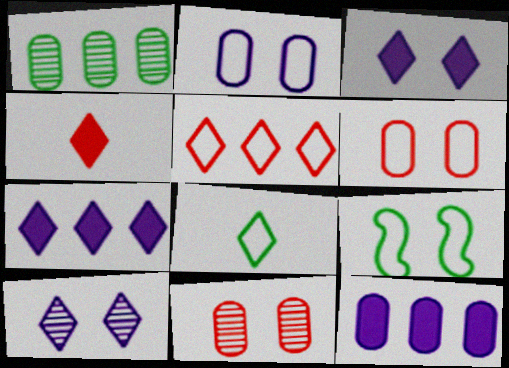[[3, 9, 11]]